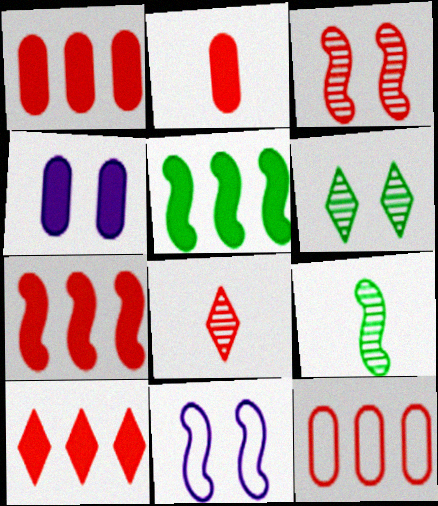[[1, 7, 10], 
[7, 9, 11]]